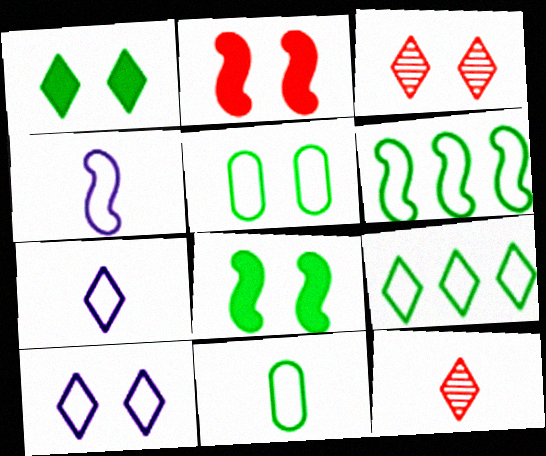[[1, 3, 10]]